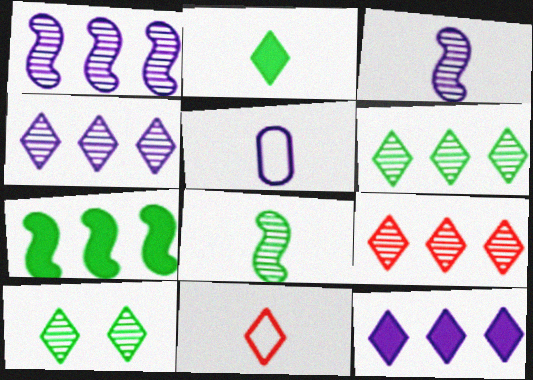[[4, 6, 9], 
[10, 11, 12]]